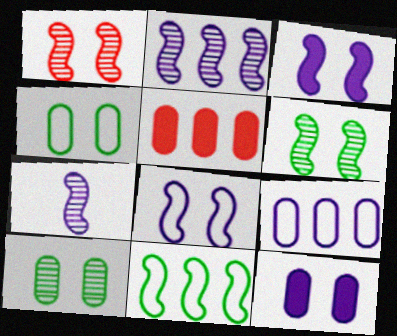[]